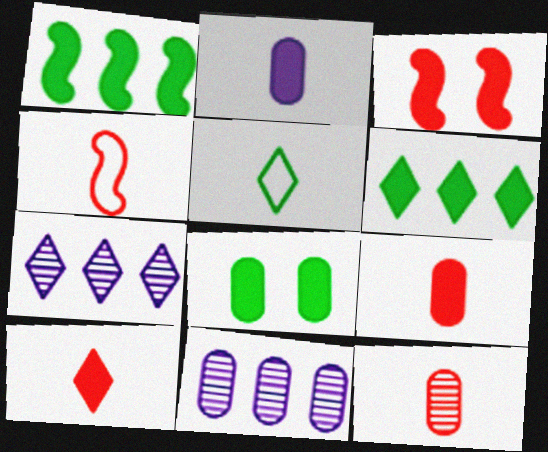[[2, 3, 6], 
[3, 5, 11], 
[4, 7, 8], 
[4, 10, 12]]